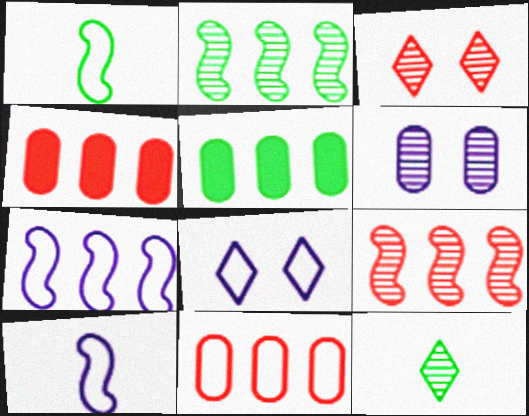[[1, 8, 11], 
[3, 5, 10], 
[6, 9, 12]]